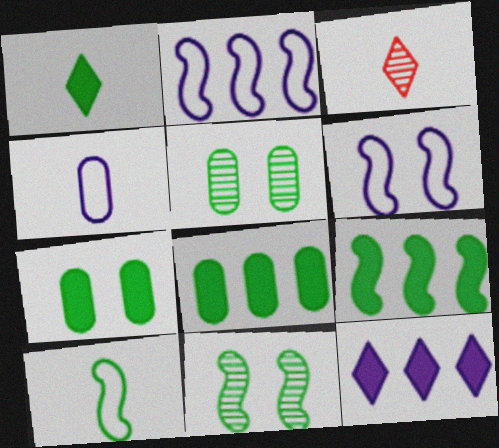[[1, 7, 9], 
[2, 3, 7], 
[3, 6, 8], 
[9, 10, 11]]